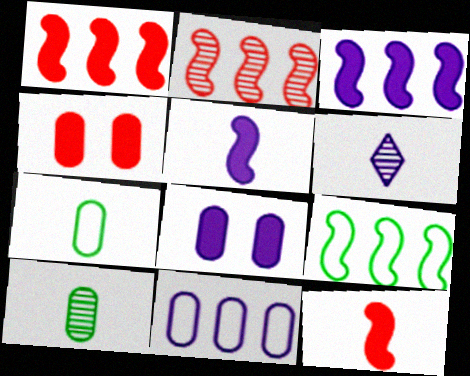[[2, 3, 9], 
[4, 6, 9], 
[4, 10, 11], 
[6, 7, 12]]